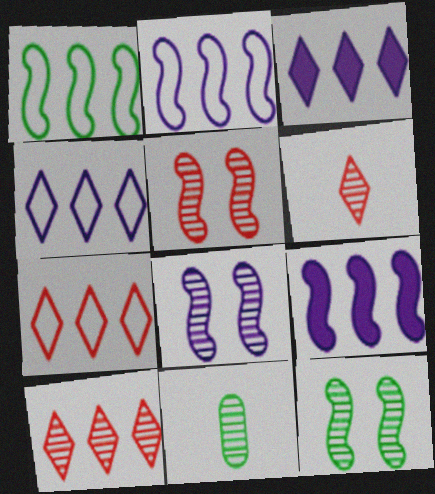[[5, 8, 12], 
[8, 10, 11]]